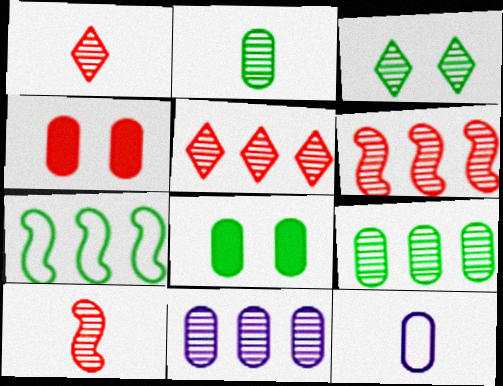[[3, 10, 11], 
[4, 9, 12]]